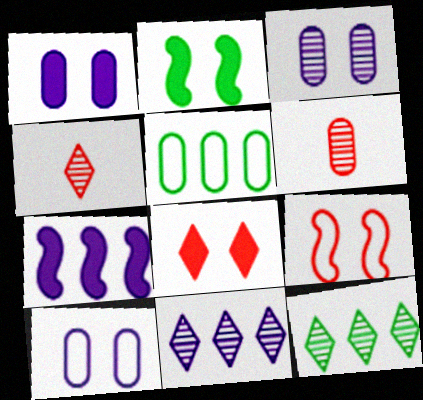[[1, 2, 8], 
[1, 3, 10], 
[1, 5, 6]]